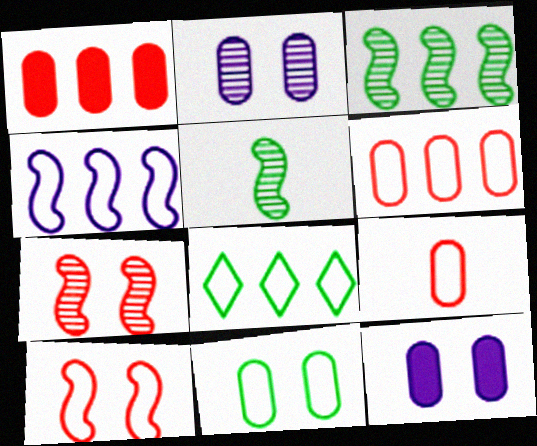[[4, 6, 8]]